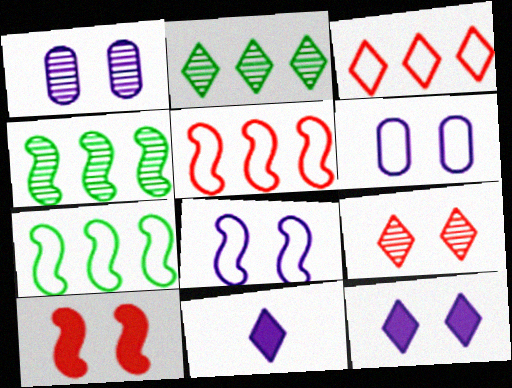[[1, 8, 12]]